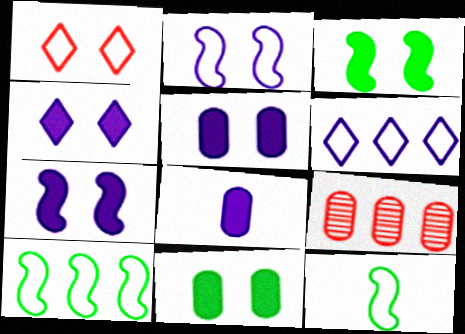[[4, 5, 7], 
[4, 9, 12]]